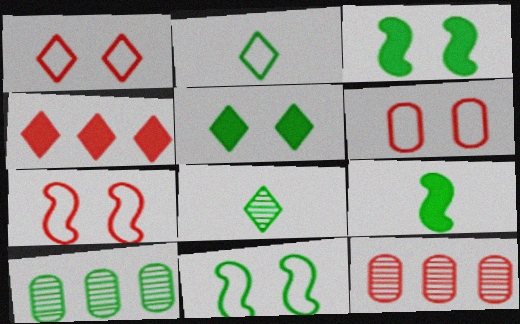[[1, 6, 7], 
[2, 3, 10]]